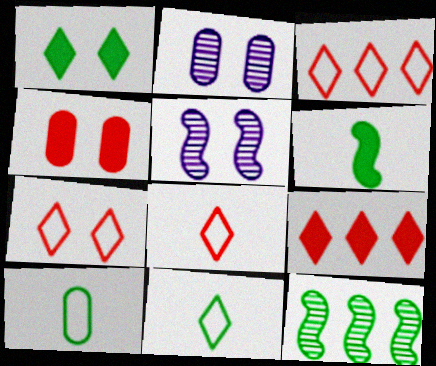[[1, 10, 12], 
[2, 3, 6], 
[3, 7, 8], 
[5, 9, 10]]